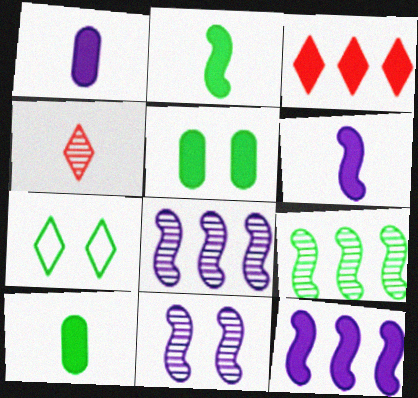[[3, 5, 6], 
[7, 9, 10]]